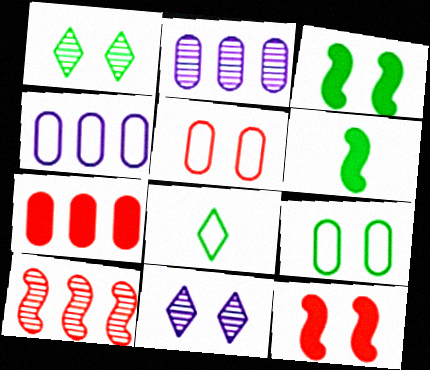[[1, 3, 9], 
[2, 8, 12], 
[3, 5, 11], 
[9, 11, 12]]